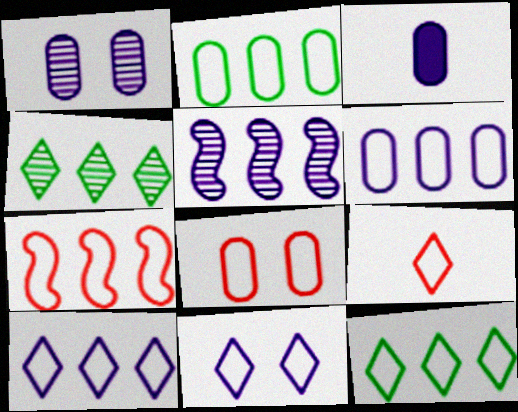[[1, 3, 6], 
[2, 7, 10], 
[3, 5, 11], 
[6, 7, 12], 
[7, 8, 9], 
[9, 11, 12]]